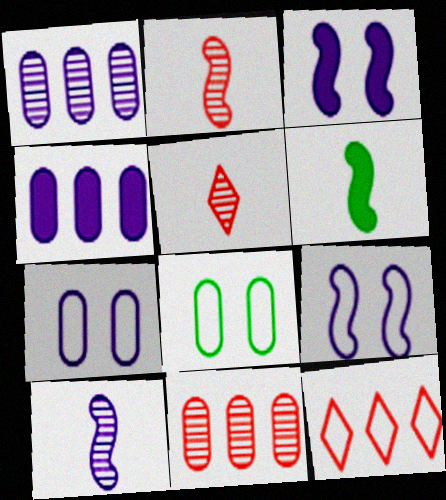[]